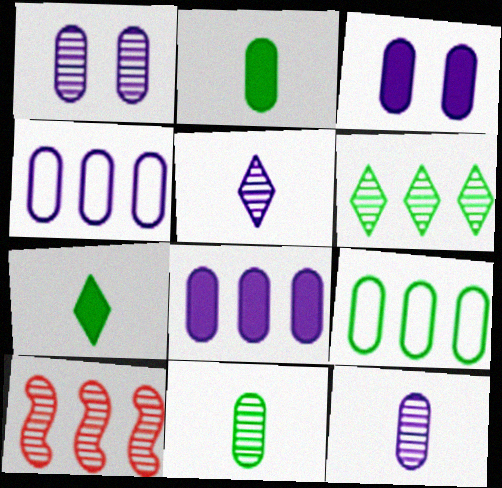[[3, 4, 12]]